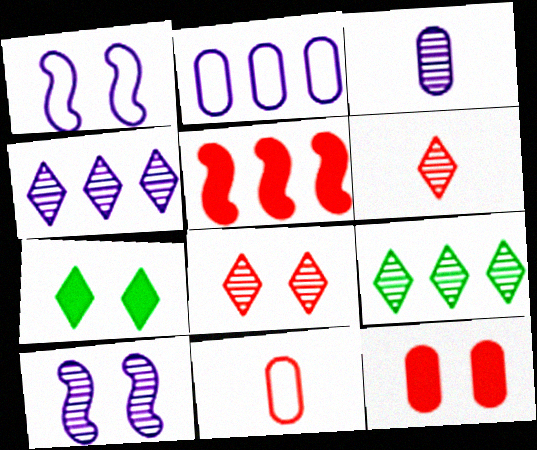[[2, 5, 9], 
[3, 4, 10], 
[5, 8, 11]]